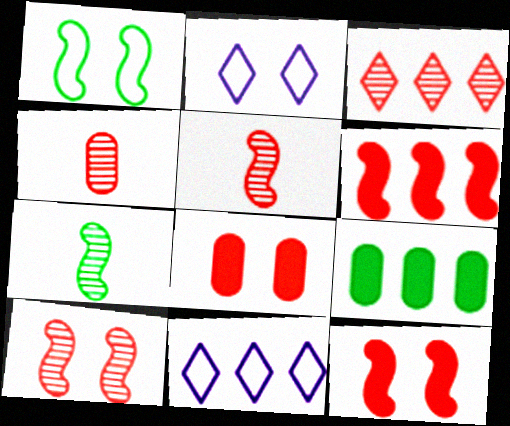[[2, 5, 9], 
[3, 4, 10], 
[7, 8, 11]]